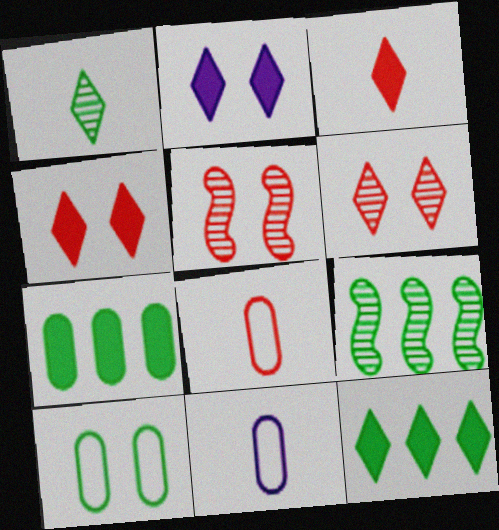[[2, 3, 12], 
[2, 5, 10], 
[2, 8, 9], 
[4, 9, 11], 
[5, 11, 12]]